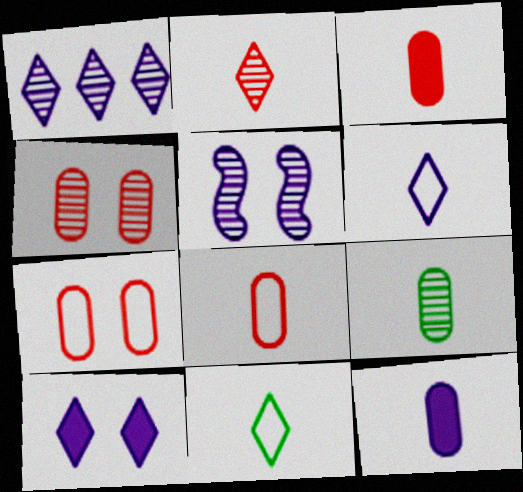[[1, 6, 10], 
[8, 9, 12]]